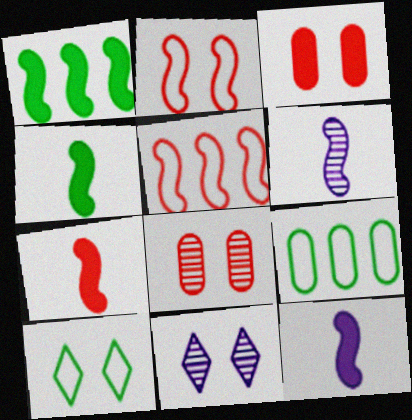[[1, 2, 6], 
[4, 7, 12], 
[7, 9, 11]]